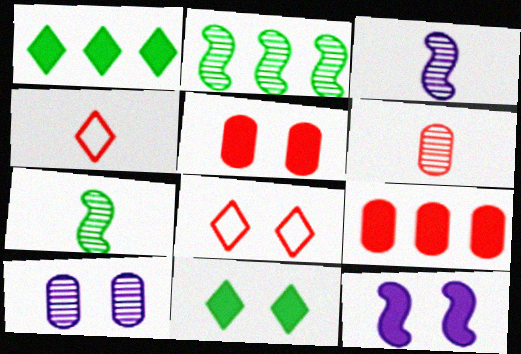[[5, 11, 12]]